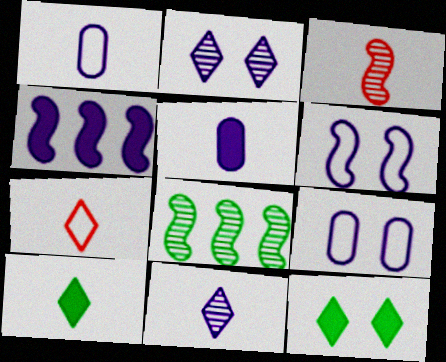[[1, 2, 4], 
[1, 3, 10], 
[4, 9, 11], 
[7, 10, 11]]